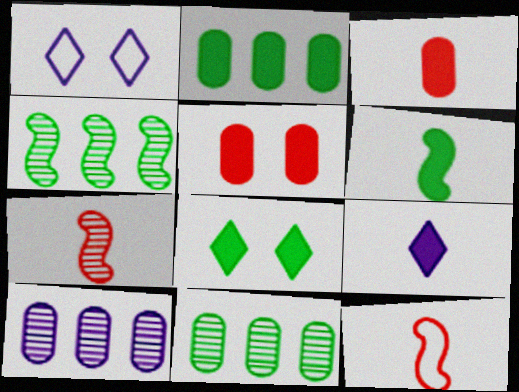[[1, 2, 7], 
[1, 3, 4], 
[2, 6, 8], 
[3, 6, 9], 
[8, 10, 12]]